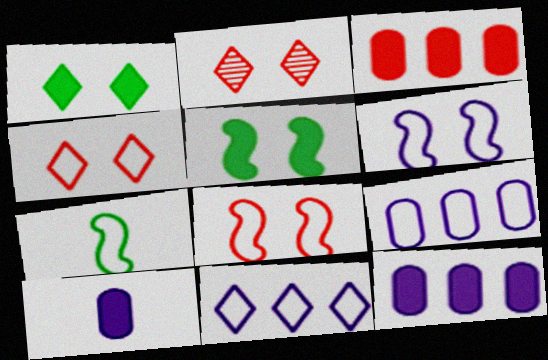[[2, 7, 12], 
[4, 7, 9]]